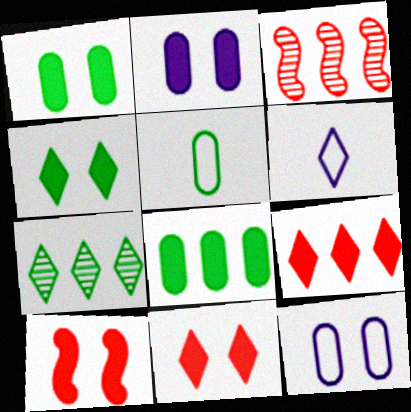[[1, 3, 6], 
[2, 4, 10], 
[6, 7, 11]]